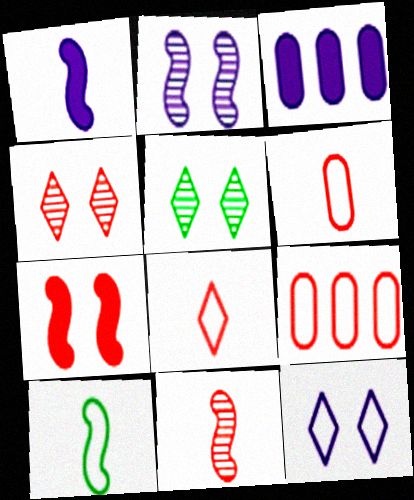[[1, 5, 9], 
[1, 10, 11], 
[3, 4, 10], 
[9, 10, 12]]